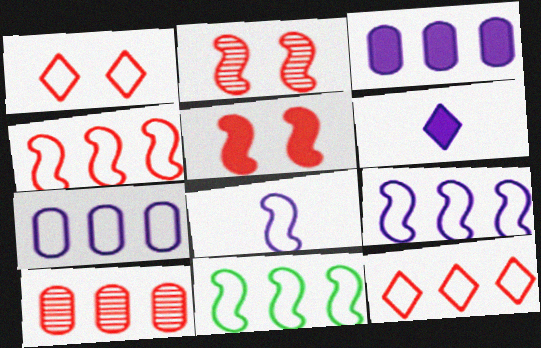[[4, 9, 11], 
[7, 11, 12]]